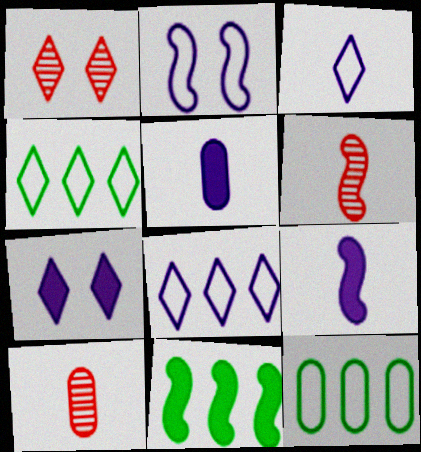[[1, 9, 12], 
[2, 6, 11], 
[6, 7, 12]]